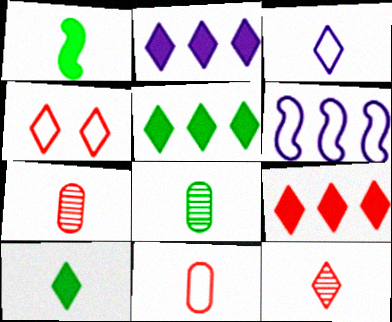[[1, 3, 7], 
[2, 5, 9], 
[3, 10, 12], 
[4, 9, 12]]